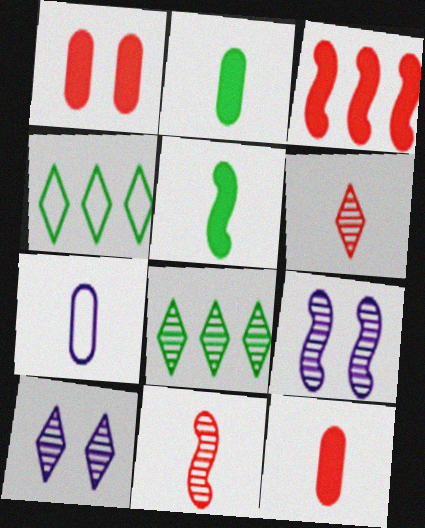[[4, 9, 12], 
[5, 6, 7], 
[6, 8, 10]]